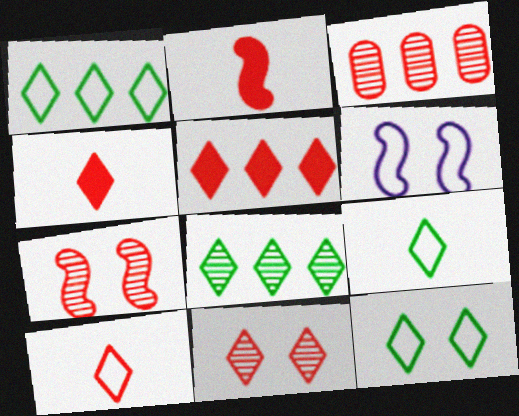[[1, 9, 12], 
[5, 10, 11]]